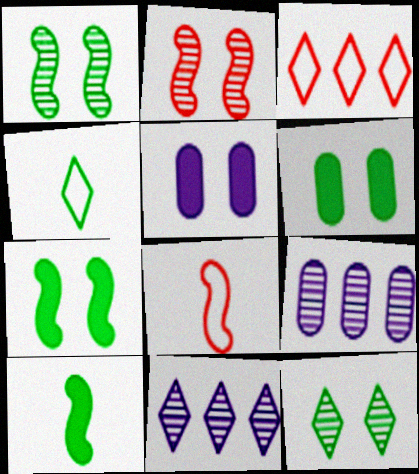[[6, 8, 11]]